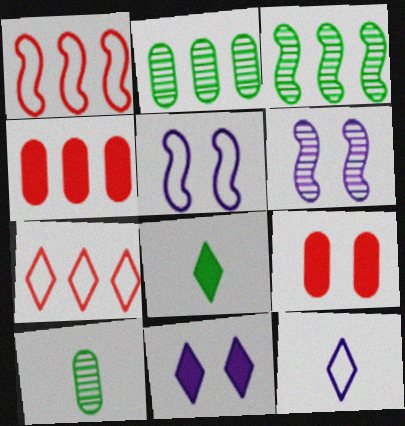[[1, 10, 11], 
[3, 9, 12]]